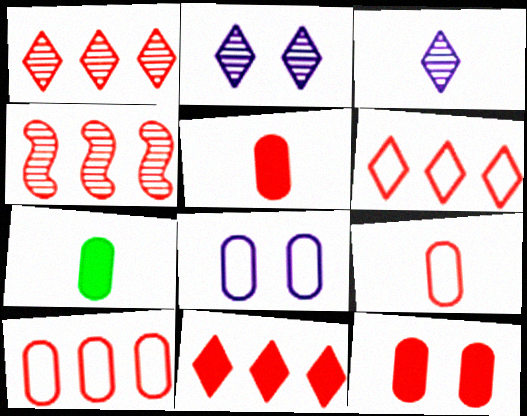[[1, 6, 11], 
[4, 10, 11]]